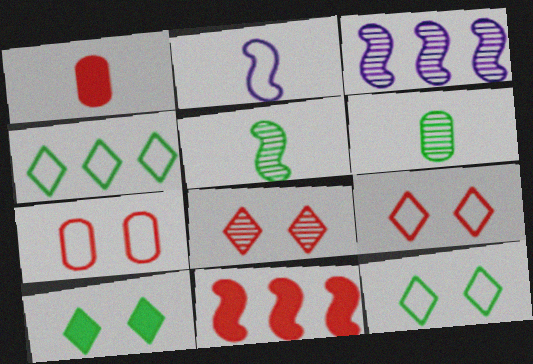[[1, 3, 12], 
[2, 4, 7], 
[3, 6, 8]]